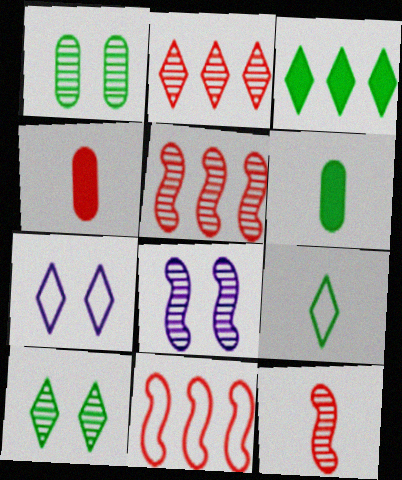[[3, 9, 10], 
[5, 6, 7]]